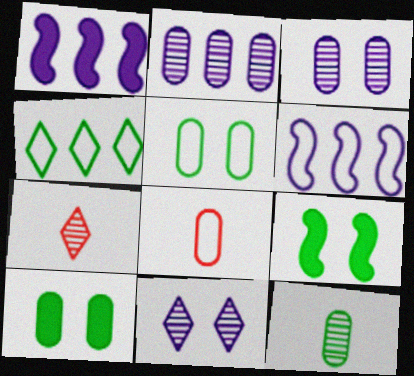[[1, 5, 7], 
[2, 8, 10], 
[4, 9, 12], 
[6, 7, 10]]